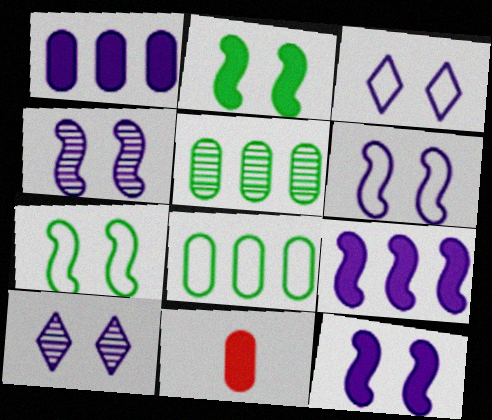[[4, 6, 12]]